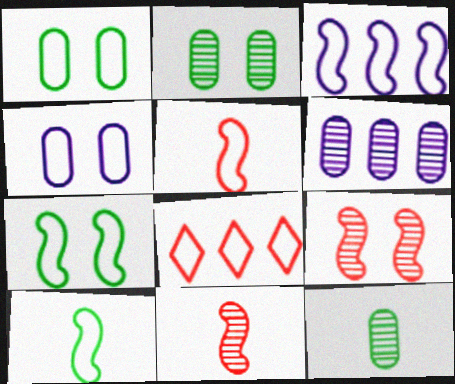[[3, 5, 7], 
[4, 8, 10]]